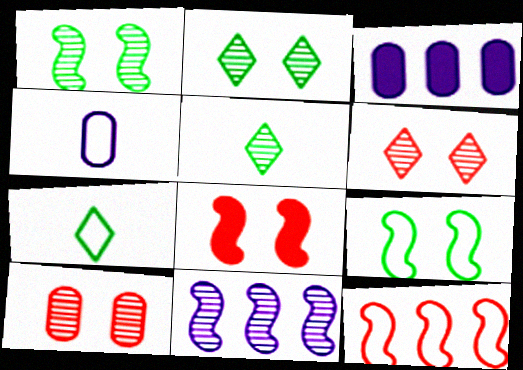[[5, 10, 11]]